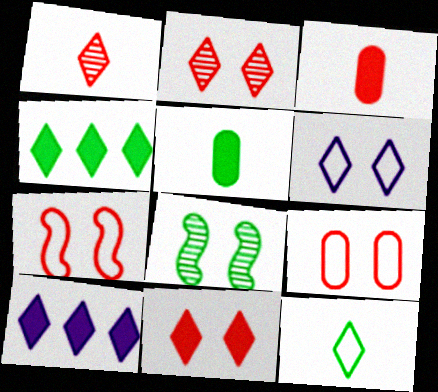[[1, 4, 6], 
[2, 10, 12]]